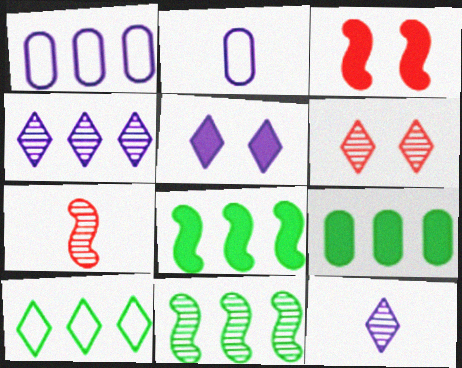[[2, 6, 8], 
[9, 10, 11]]